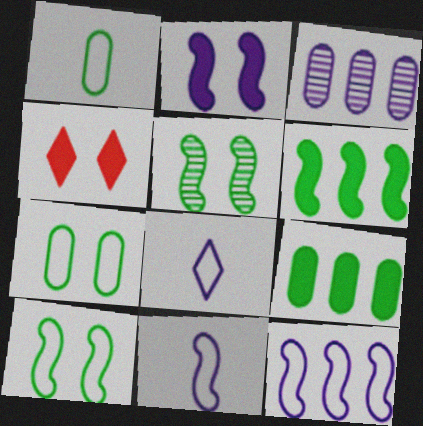[[2, 3, 8]]